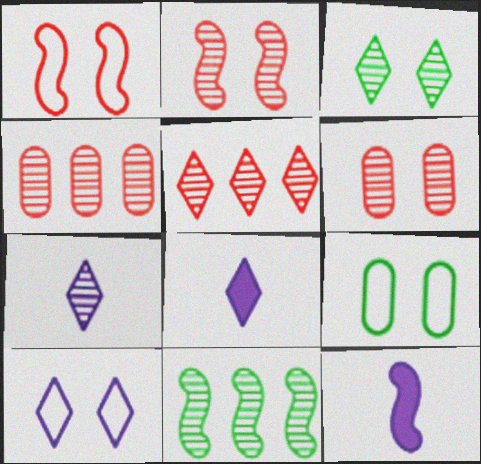[[1, 9, 10], 
[1, 11, 12], 
[3, 5, 7], 
[5, 9, 12], 
[6, 7, 11]]